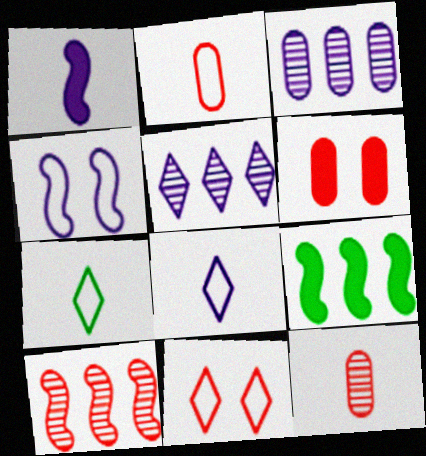[[1, 7, 12]]